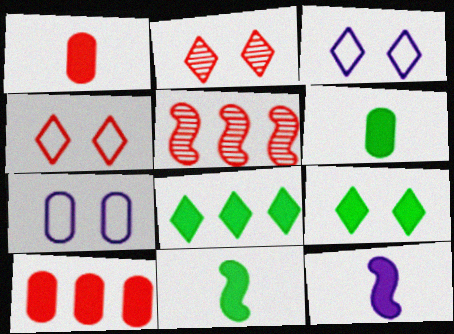[[1, 4, 5], 
[2, 3, 9], 
[3, 5, 6], 
[9, 10, 12]]